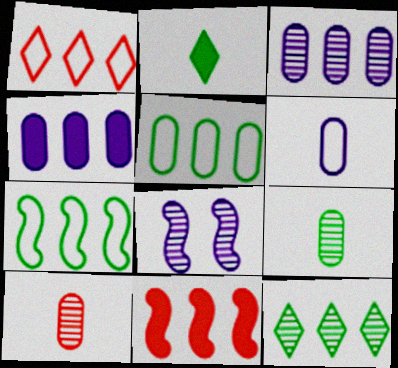[[8, 10, 12]]